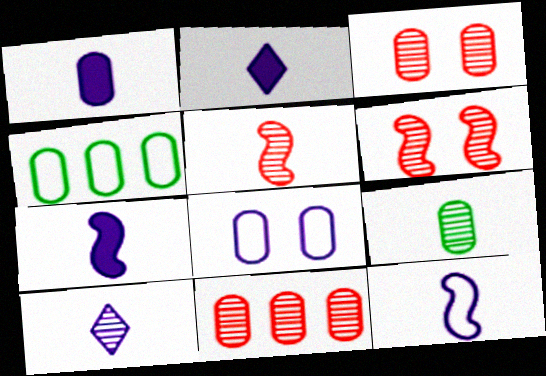[[1, 2, 7], 
[1, 3, 4], 
[1, 10, 12], 
[2, 4, 6], 
[5, 9, 10]]